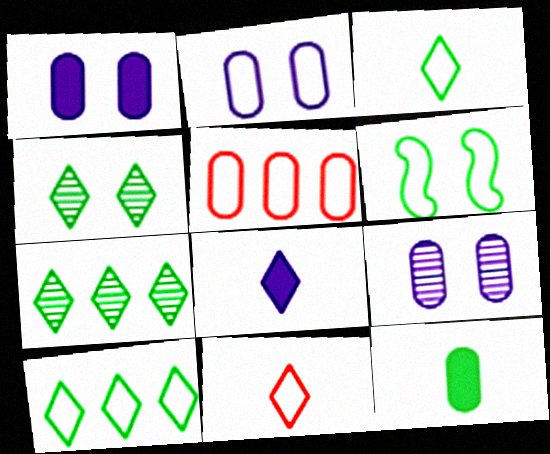[[1, 2, 9], 
[5, 9, 12], 
[6, 7, 12]]